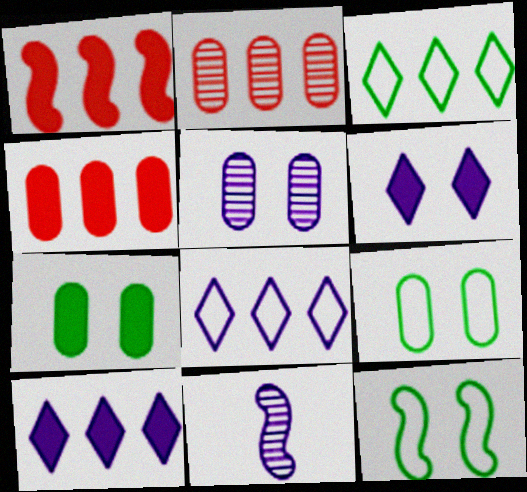[[1, 11, 12]]